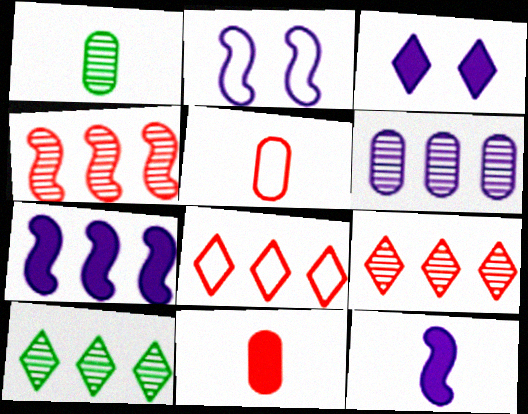[[2, 10, 11], 
[4, 6, 10]]